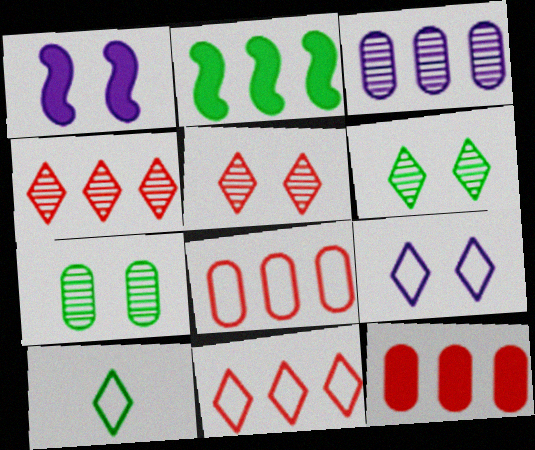[[2, 3, 11], 
[2, 7, 10], 
[9, 10, 11]]